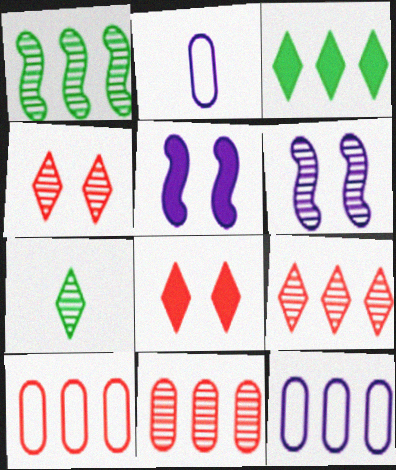[[1, 2, 8], 
[5, 7, 10], 
[6, 7, 11]]